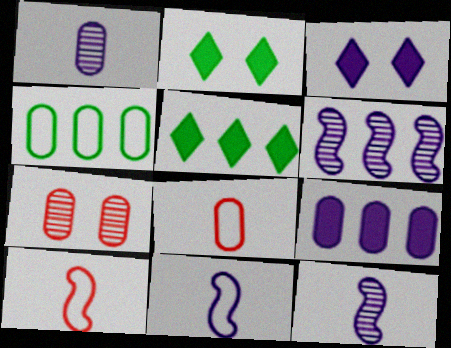[[2, 6, 8], 
[5, 7, 11]]